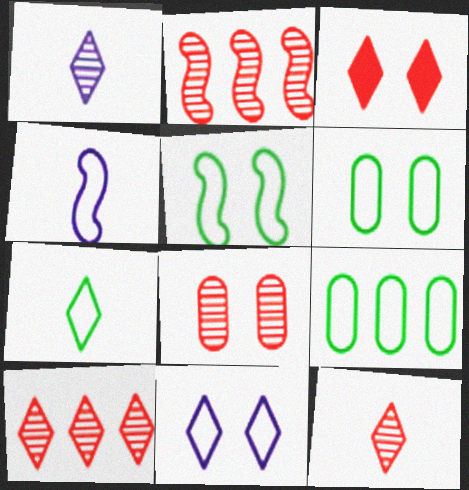[[2, 8, 12], 
[5, 7, 9]]